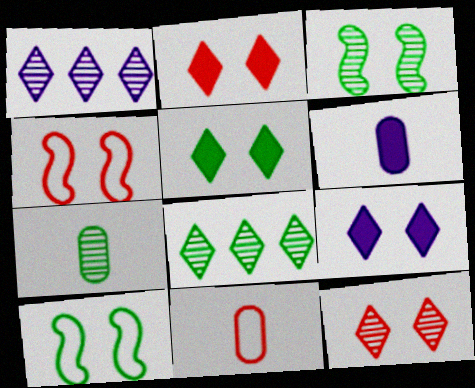[[2, 5, 9], 
[3, 7, 8], 
[4, 6, 8], 
[6, 7, 11]]